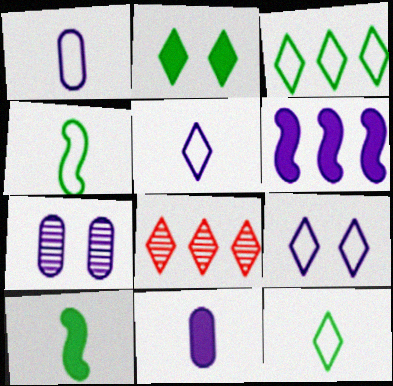[[2, 5, 8], 
[5, 6, 7]]